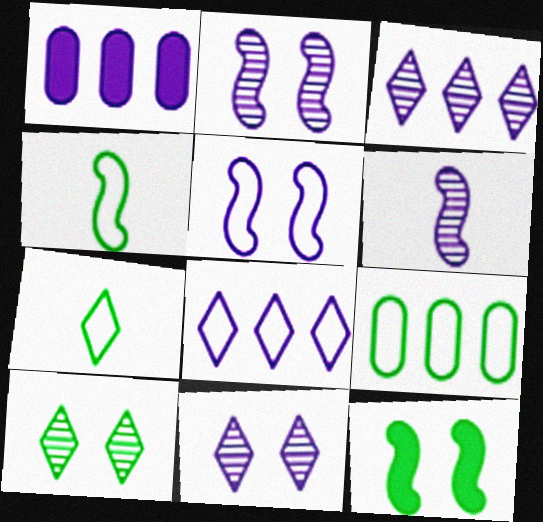[]